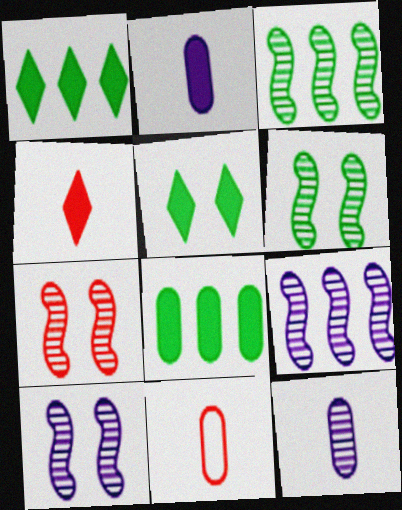[[1, 10, 11], 
[5, 9, 11], 
[6, 7, 10]]